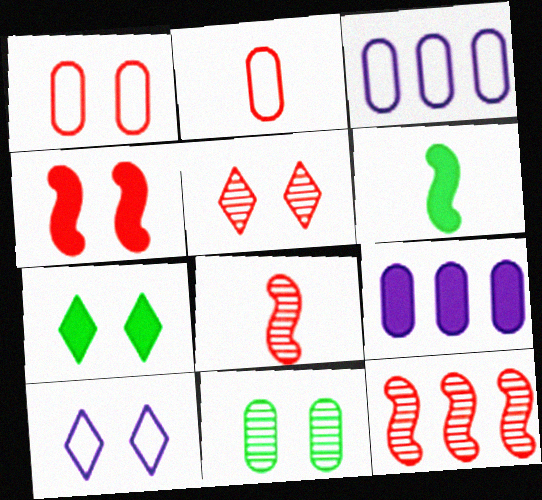[[1, 4, 5], 
[2, 9, 11], 
[3, 5, 6], 
[3, 7, 8], 
[4, 10, 11], 
[5, 7, 10]]